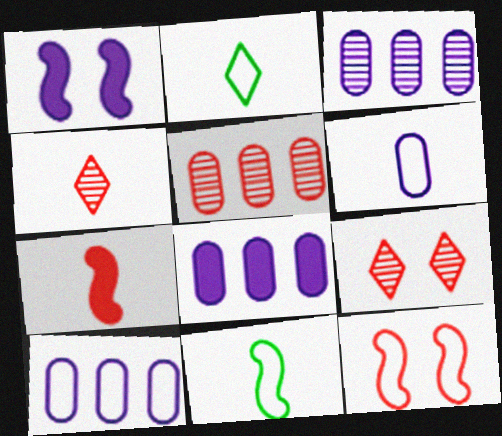[[1, 2, 5], 
[2, 10, 12], 
[3, 8, 10], 
[8, 9, 11]]